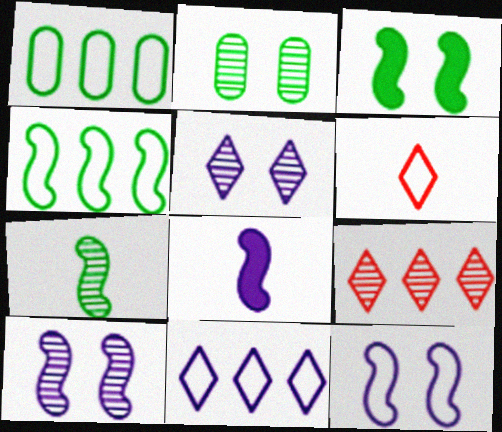[[1, 6, 12], 
[3, 4, 7]]